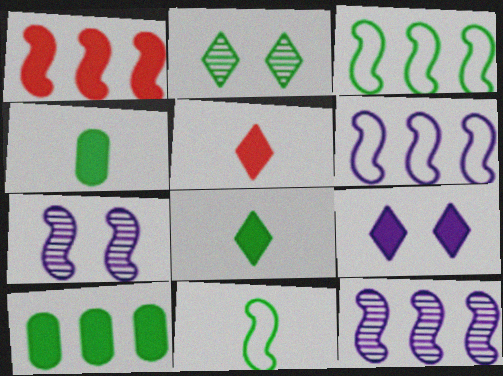[[1, 3, 12], 
[1, 4, 9], 
[1, 7, 11], 
[2, 3, 4], 
[2, 10, 11]]